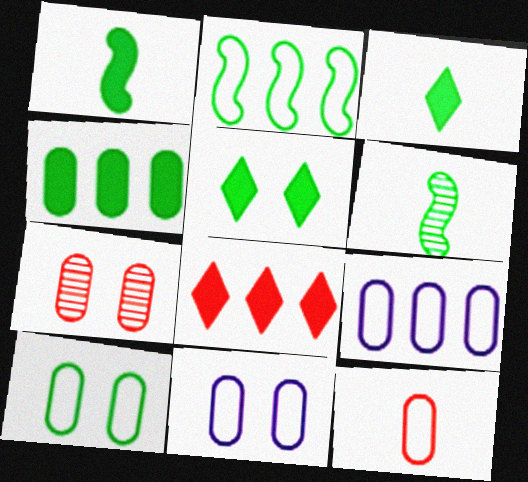[[1, 4, 5], 
[6, 8, 11], 
[9, 10, 12]]